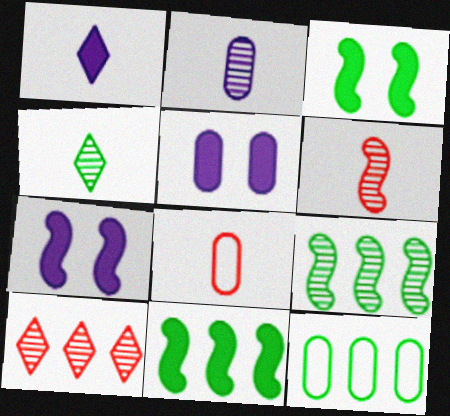[[2, 4, 6], 
[3, 4, 12]]